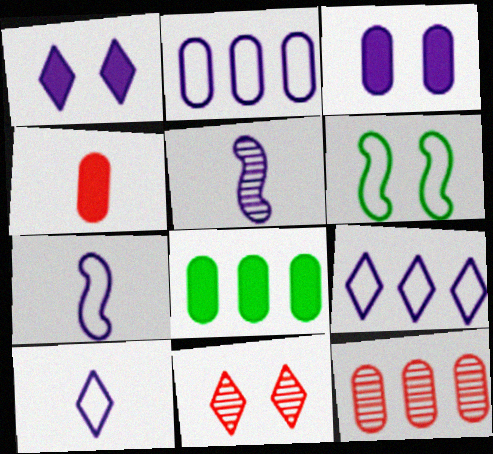[[1, 2, 5], 
[2, 8, 12], 
[3, 4, 8], 
[3, 5, 9], 
[3, 6, 11], 
[7, 8, 11]]